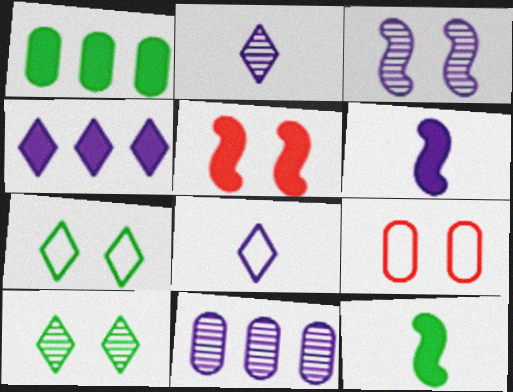[[2, 3, 11]]